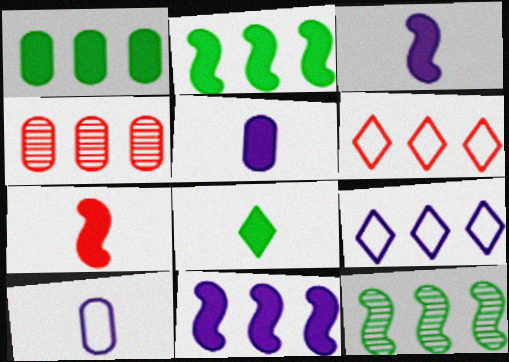[[2, 4, 9], 
[5, 7, 8]]